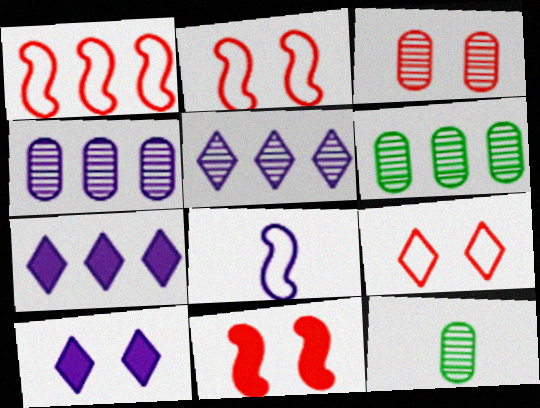[[1, 6, 7], 
[1, 10, 12], 
[2, 7, 12], 
[3, 4, 12], 
[3, 9, 11], 
[4, 8, 10]]